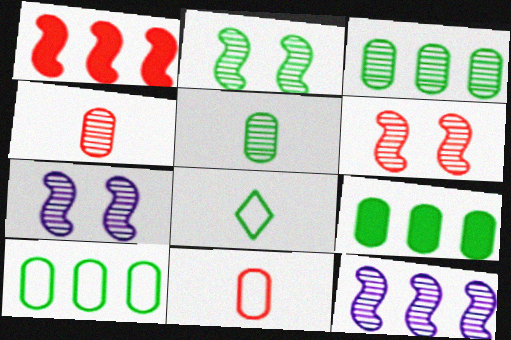[[2, 6, 7], 
[2, 8, 9], 
[3, 9, 10]]